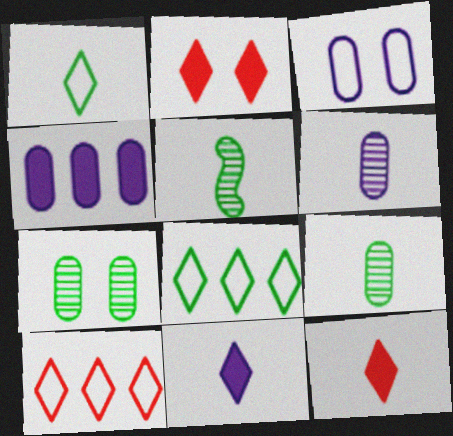[[3, 4, 6]]